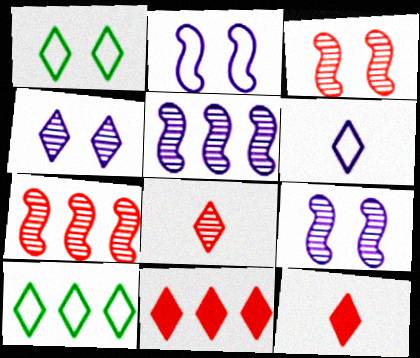[[4, 10, 12]]